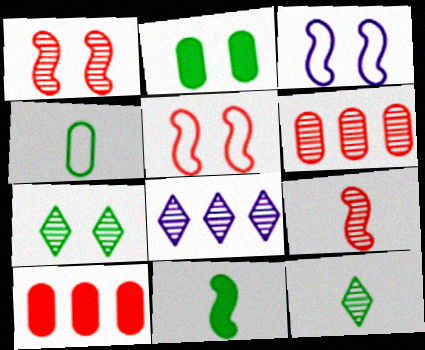[[3, 10, 12], 
[4, 11, 12]]